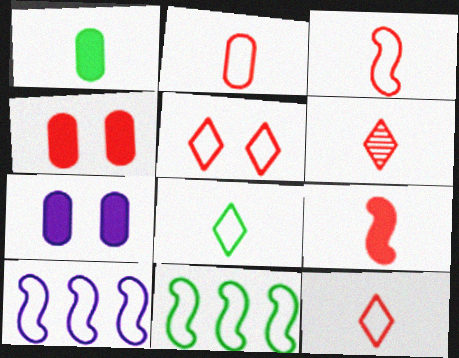[[2, 3, 12], 
[2, 6, 9], 
[6, 7, 11]]